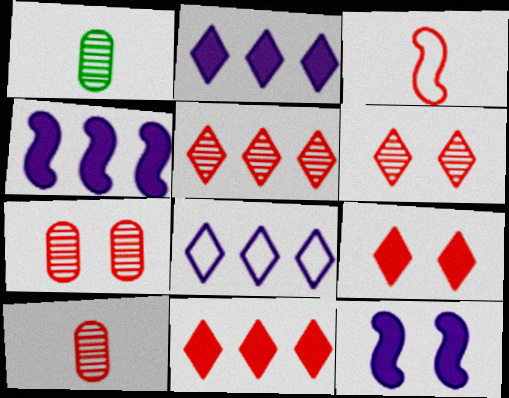[[3, 7, 11]]